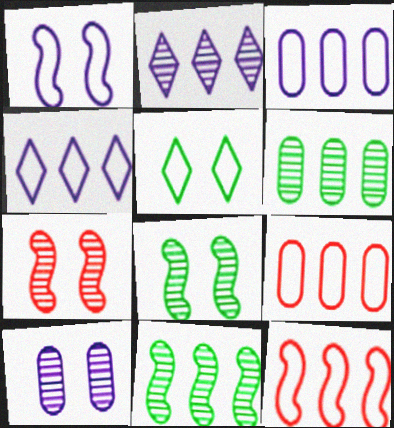[]